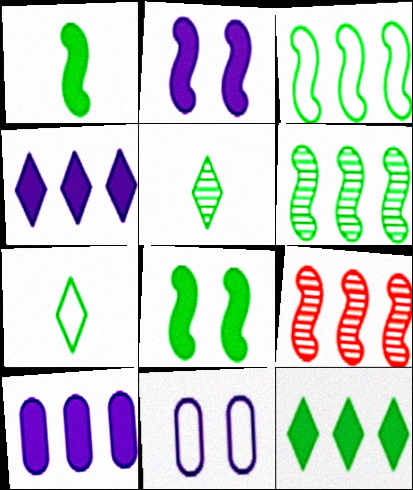[]